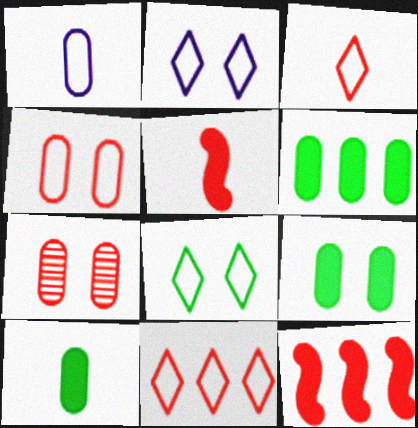[[1, 6, 7], 
[3, 7, 12], 
[5, 7, 11], 
[6, 9, 10]]